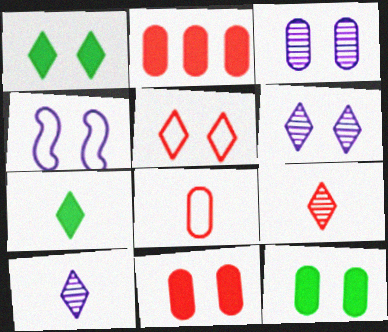[[1, 5, 6]]